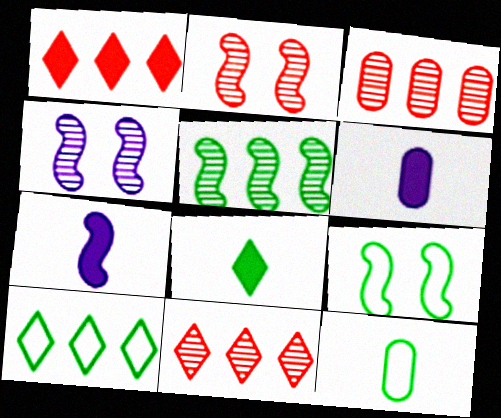[[1, 4, 12], 
[2, 6, 10], 
[6, 9, 11], 
[9, 10, 12]]